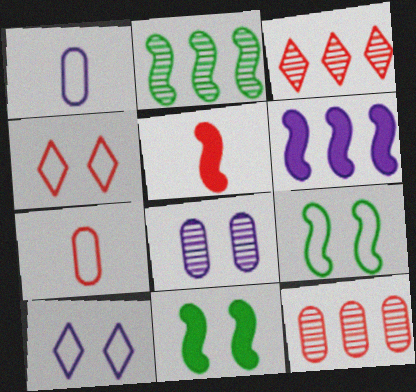[[1, 3, 11], 
[4, 5, 12], 
[4, 8, 11], 
[5, 6, 11]]